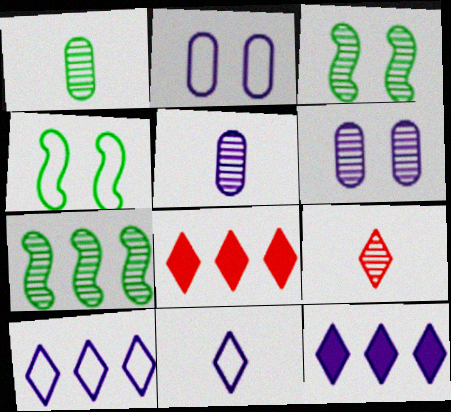[[4, 5, 8], 
[6, 7, 9]]